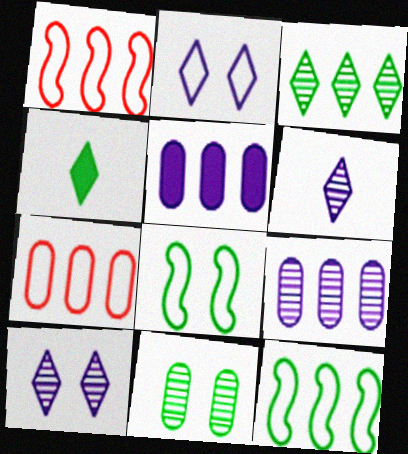[[1, 3, 5], 
[4, 11, 12]]